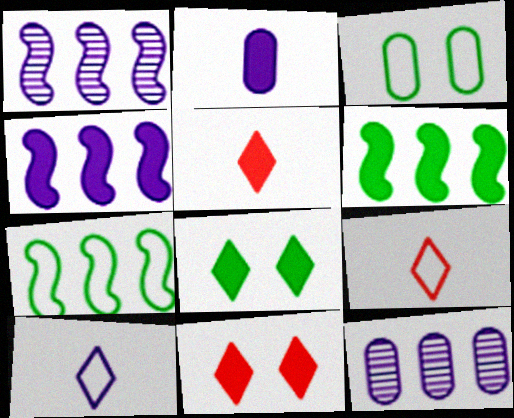[[1, 3, 5], 
[2, 6, 11]]